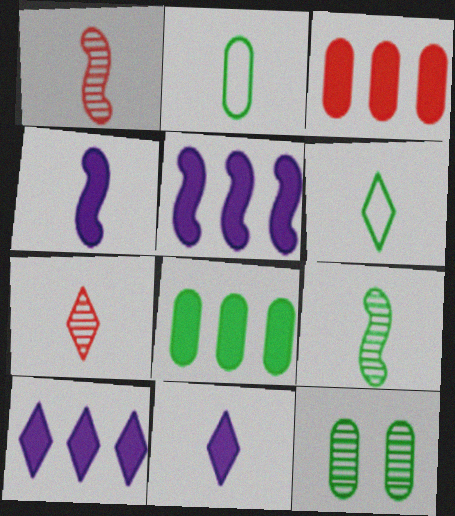[[1, 2, 11], 
[2, 4, 7], 
[2, 8, 12], 
[6, 7, 11]]